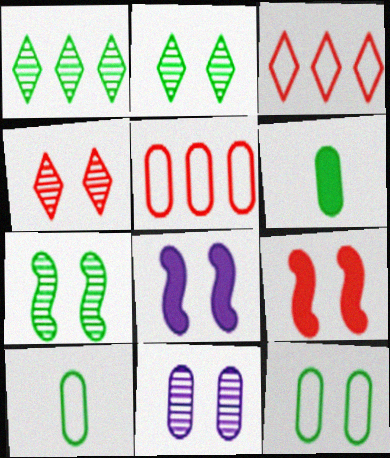[[4, 7, 11], 
[4, 8, 12], 
[5, 6, 11]]